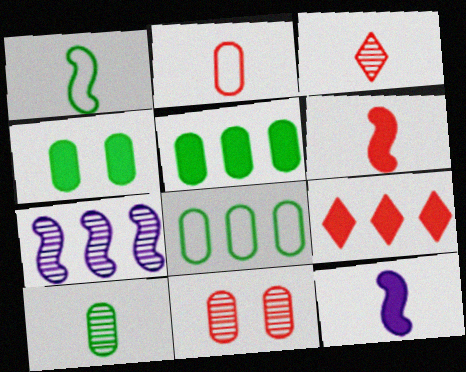[[2, 3, 6], 
[4, 8, 10], 
[4, 9, 12], 
[7, 8, 9]]